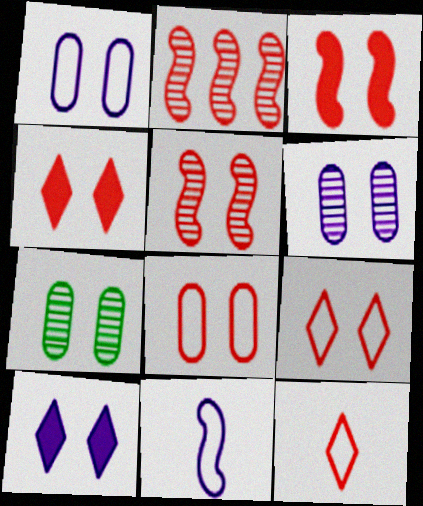[[4, 5, 8]]